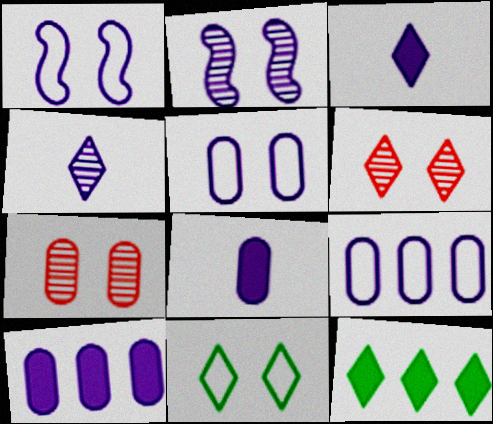[[1, 4, 10], 
[2, 3, 9]]